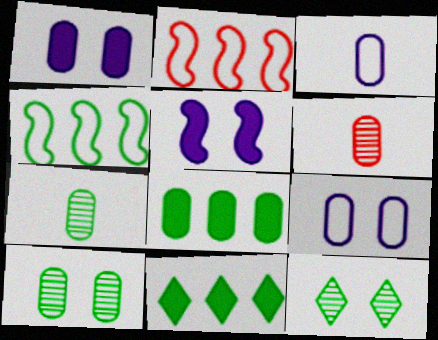[[6, 8, 9]]